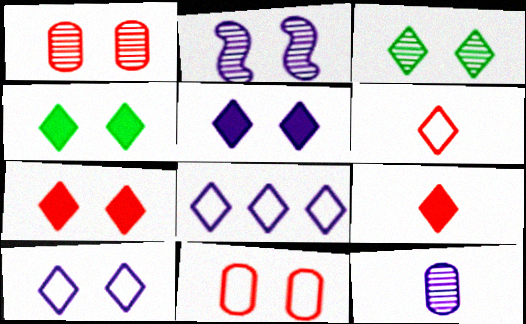[[1, 2, 3], 
[2, 4, 11], 
[3, 7, 10], 
[3, 8, 9], 
[4, 5, 7]]